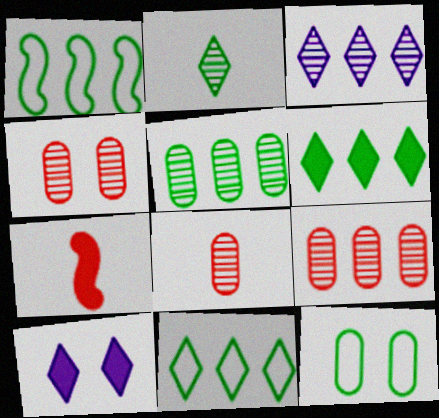[[1, 5, 6], 
[1, 8, 10], 
[3, 7, 12], 
[4, 8, 9]]